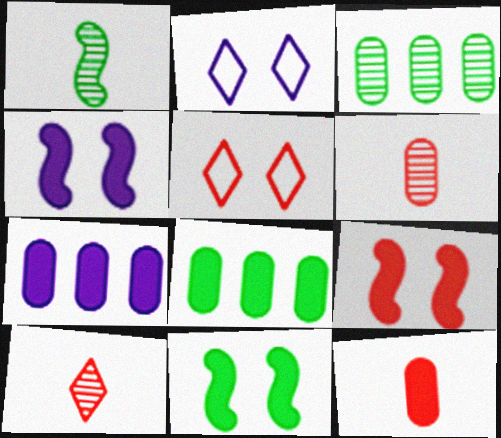[[1, 5, 7], 
[4, 9, 11]]